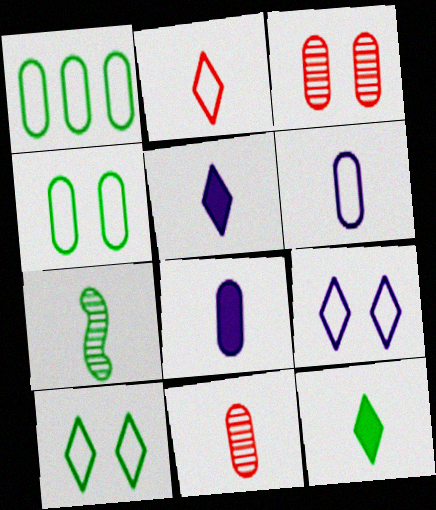[[1, 3, 8], 
[2, 7, 8]]